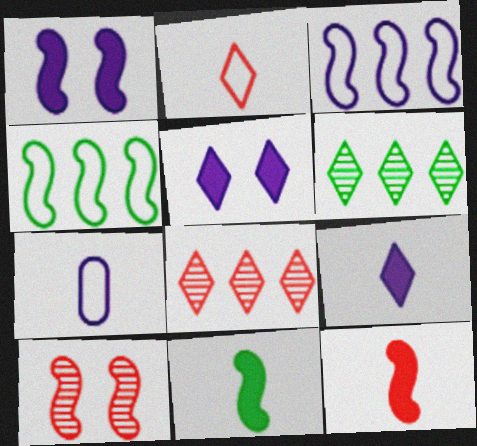[[2, 5, 6], 
[3, 10, 11]]